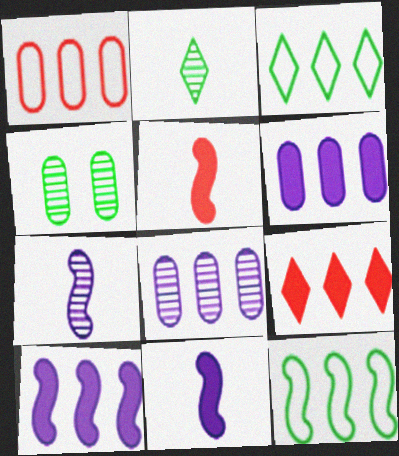[[8, 9, 12]]